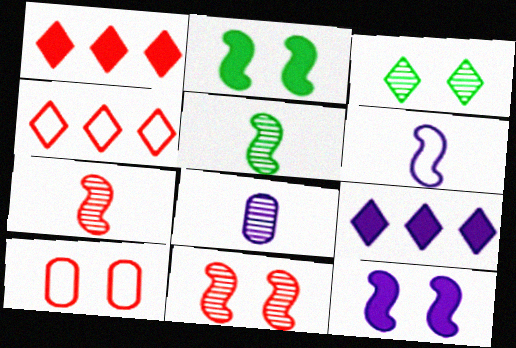[[1, 7, 10], 
[2, 4, 8], 
[3, 10, 12], 
[5, 9, 10]]